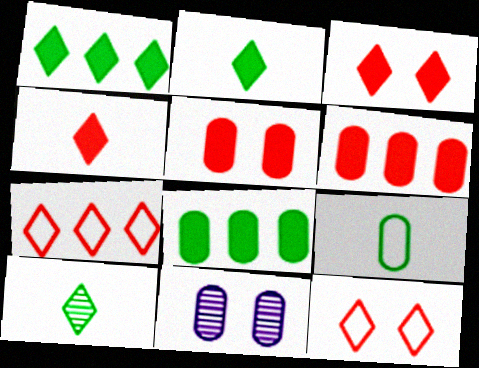[[6, 9, 11]]